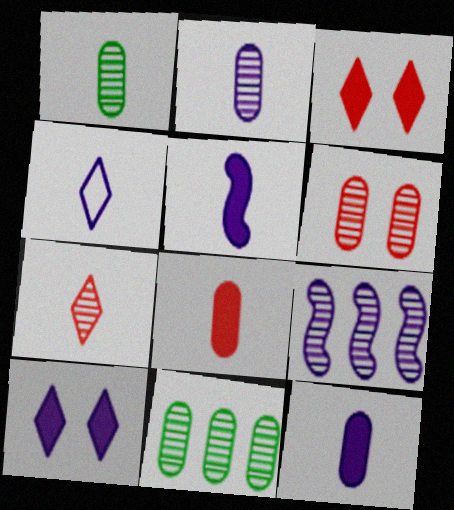[[2, 4, 5], 
[2, 6, 11]]